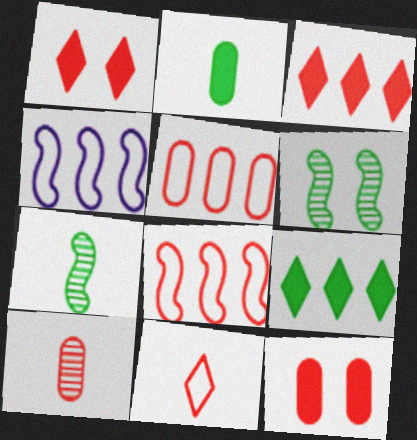[[1, 8, 10], 
[5, 10, 12]]